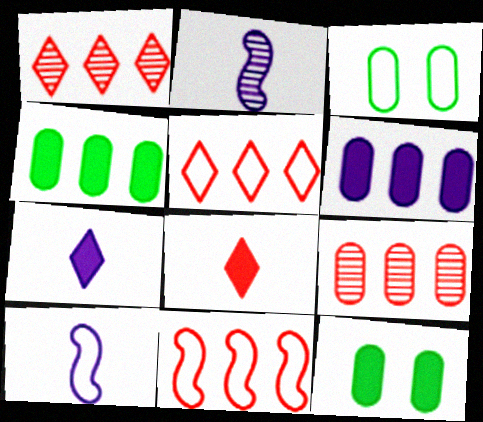[[1, 10, 12], 
[2, 5, 12], 
[3, 5, 10]]